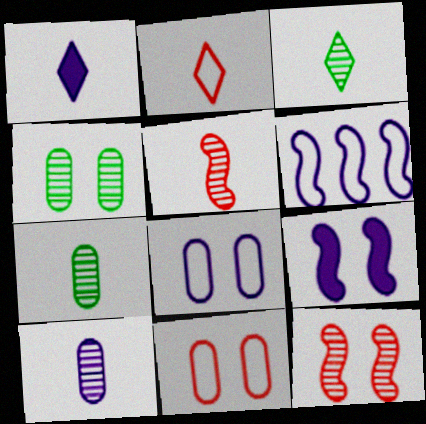[[1, 2, 3], 
[3, 5, 10]]